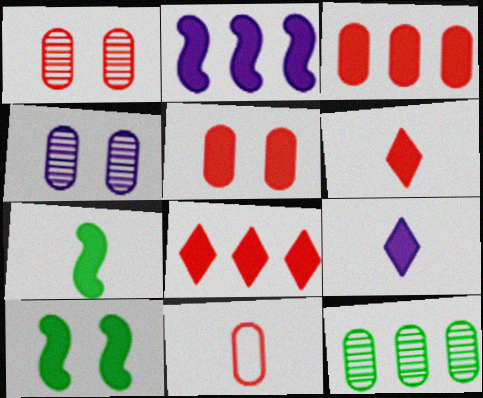[[1, 3, 11], 
[3, 9, 10]]